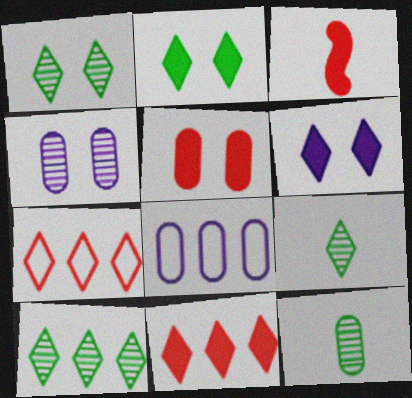[[1, 3, 8], 
[1, 9, 10], 
[3, 5, 11], 
[5, 8, 12], 
[6, 7, 9]]